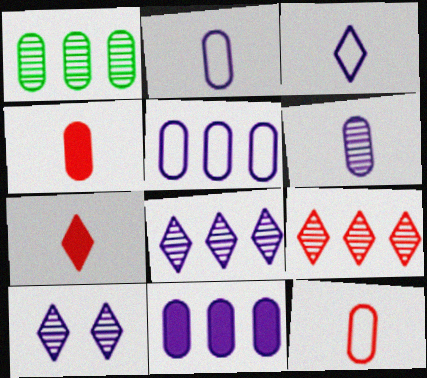[]